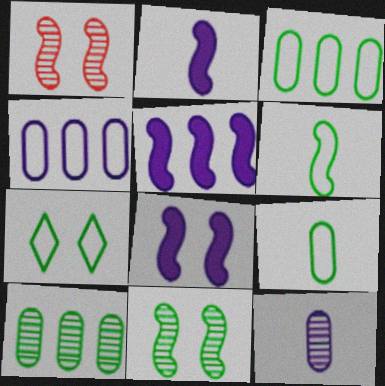[[1, 5, 6], 
[2, 5, 8], 
[3, 6, 7]]